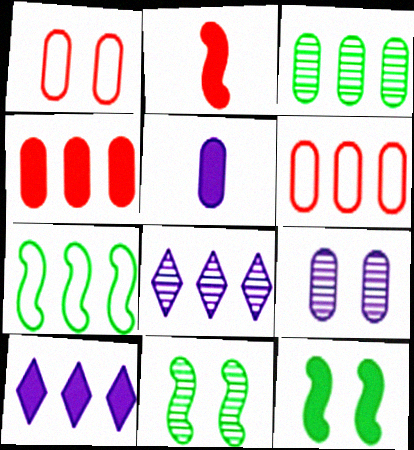[[1, 3, 5], 
[4, 7, 8]]